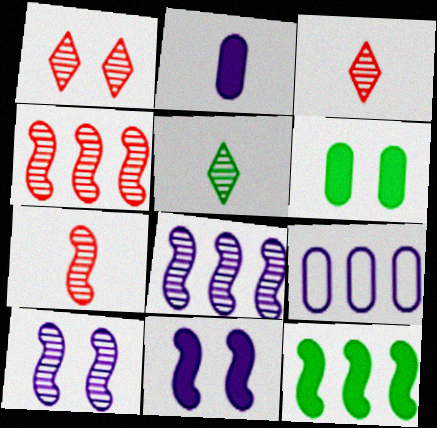[]